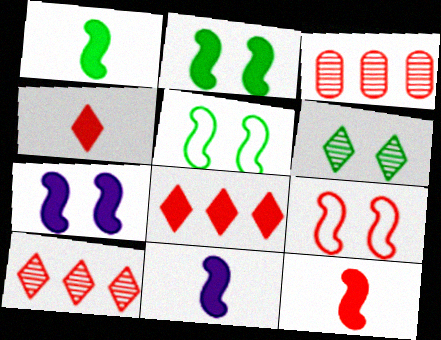[[1, 11, 12], 
[3, 4, 9]]